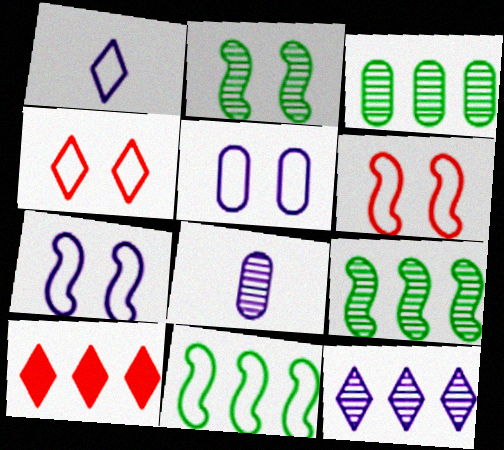[]